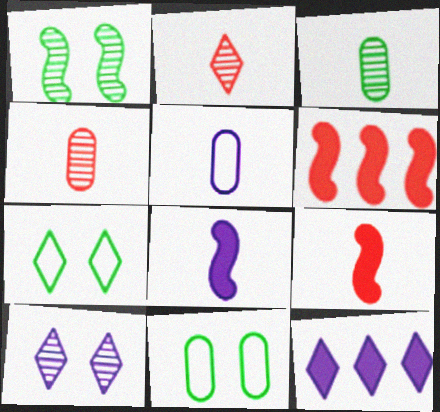[[2, 7, 12]]